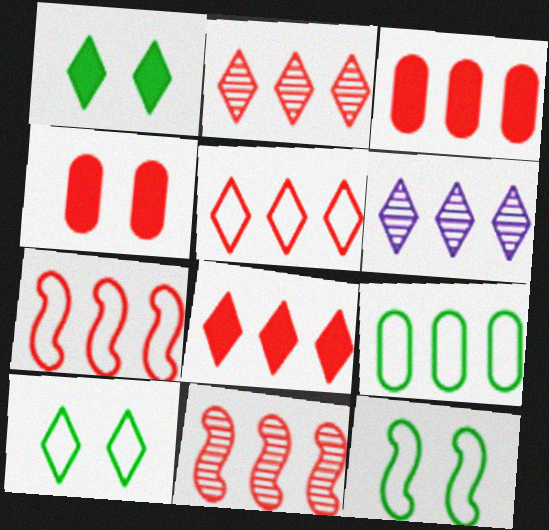[[2, 3, 7], 
[2, 5, 8], 
[3, 5, 11]]